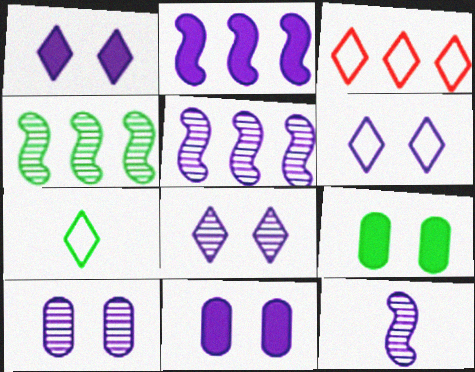[[1, 6, 8], 
[3, 6, 7], 
[3, 9, 12], 
[4, 7, 9]]